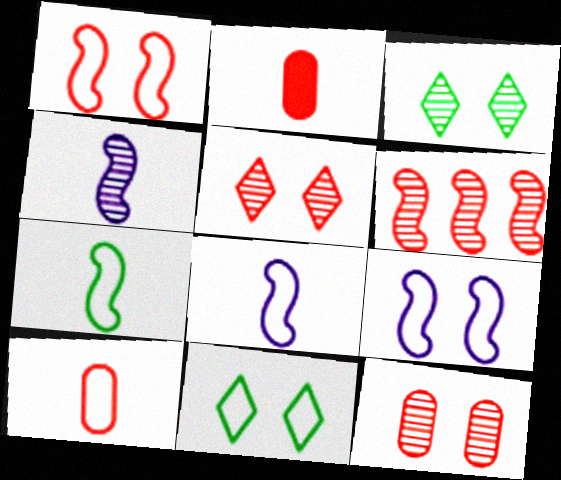[]